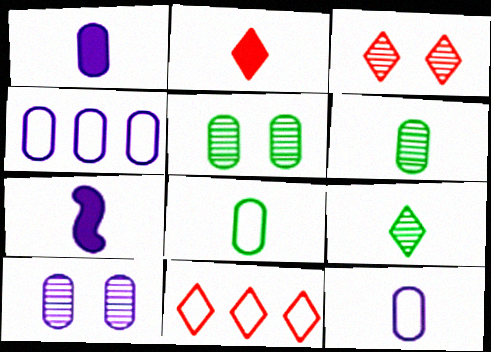[[1, 4, 10], 
[2, 3, 11], 
[5, 7, 11]]